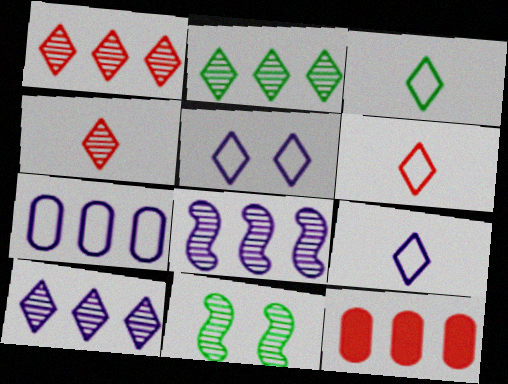[[1, 2, 10], 
[3, 6, 9], 
[9, 11, 12]]